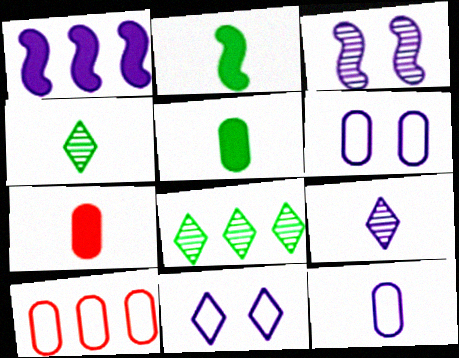[[1, 6, 9], 
[1, 8, 10]]